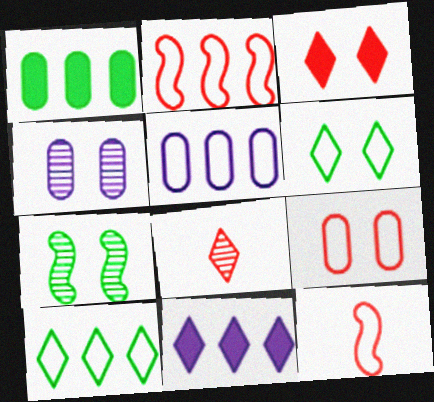[[2, 5, 10], 
[5, 6, 12], 
[6, 8, 11]]